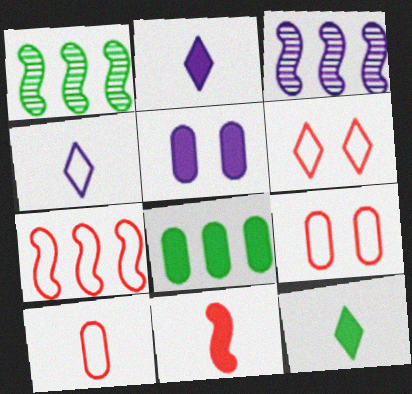[[1, 2, 9], 
[3, 4, 5], 
[3, 9, 12], 
[6, 7, 10]]